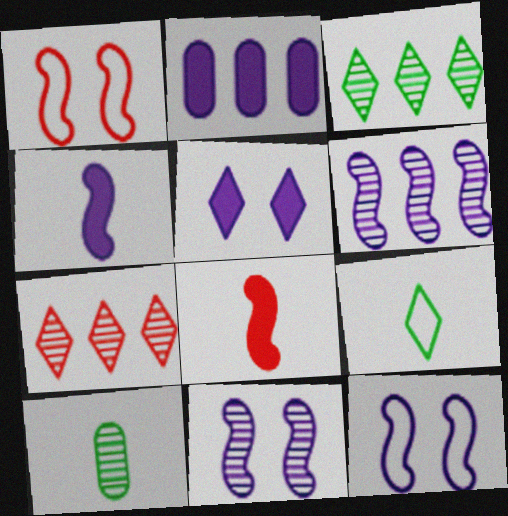[[2, 4, 5], 
[4, 6, 12], 
[5, 7, 9], 
[7, 10, 11]]